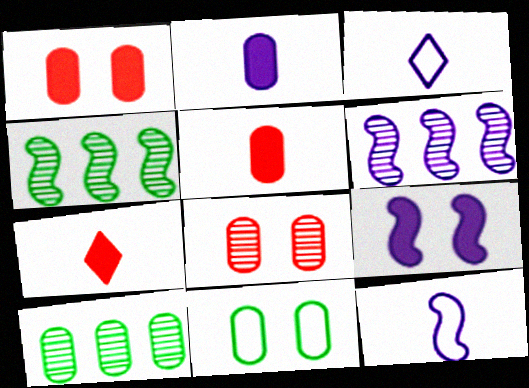[[1, 3, 4], 
[6, 7, 11], 
[6, 9, 12]]